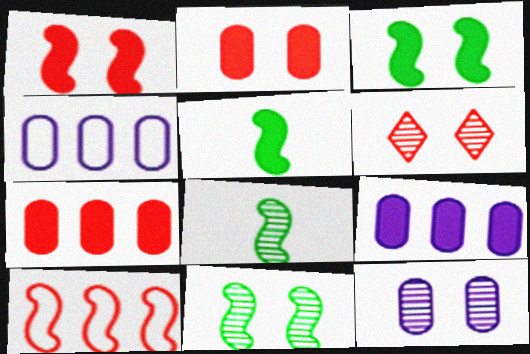[[4, 5, 6], 
[6, 11, 12]]